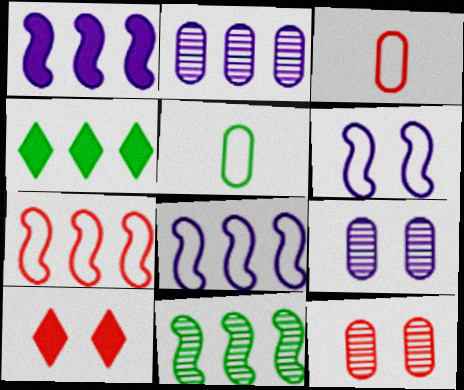[[1, 7, 11], 
[2, 4, 7]]